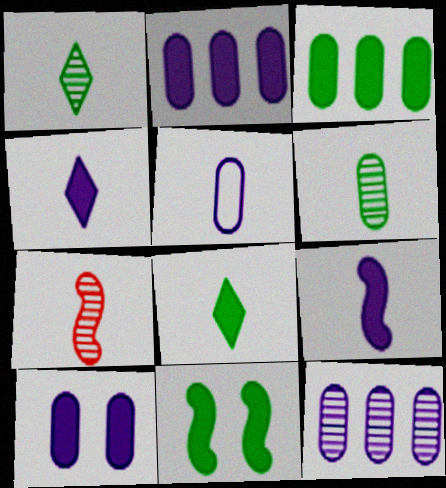[[3, 8, 11], 
[5, 7, 8], 
[5, 10, 12]]